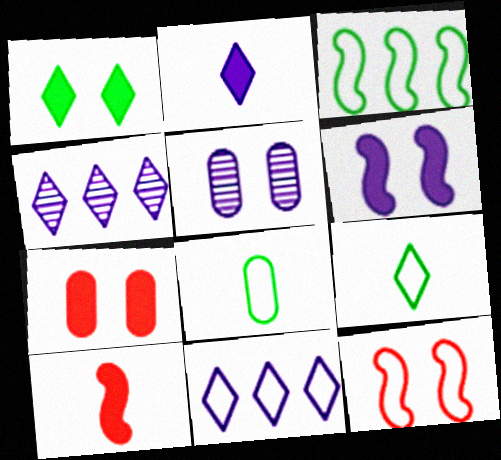[[1, 5, 12], 
[1, 6, 7], 
[8, 11, 12]]